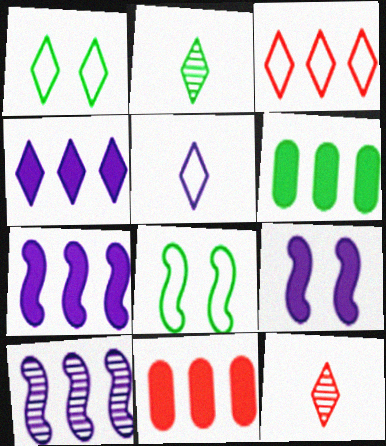[[1, 3, 5], 
[1, 4, 12], 
[2, 6, 8], 
[3, 6, 10]]